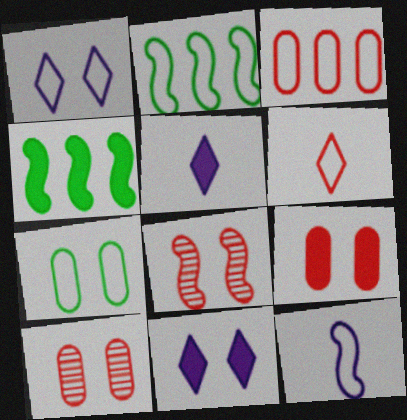[[2, 5, 10], 
[4, 5, 9], 
[4, 8, 12], 
[7, 8, 11]]